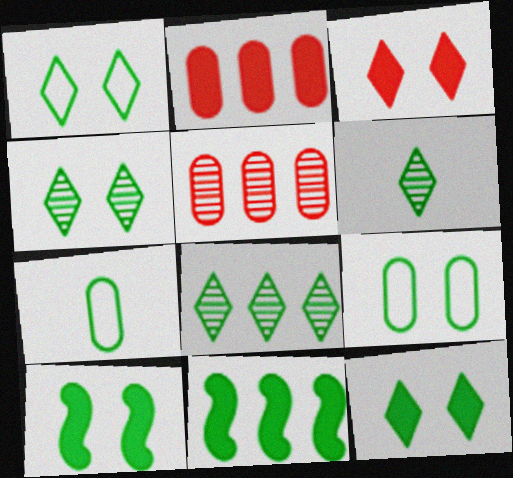[[1, 4, 12], 
[4, 6, 8], 
[4, 7, 11], 
[4, 9, 10], 
[6, 9, 11], 
[7, 8, 10]]